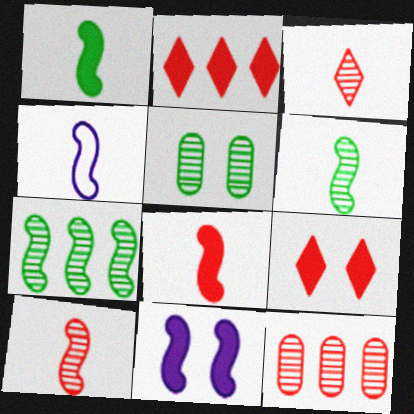[[1, 4, 10], 
[2, 4, 5], 
[4, 6, 8]]